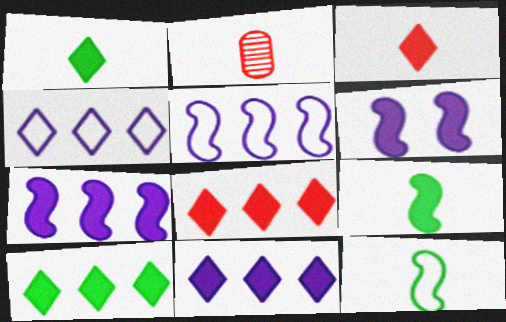[[8, 10, 11]]